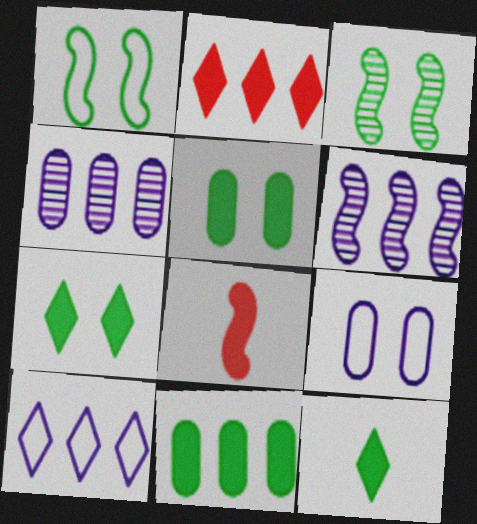[[1, 6, 8]]